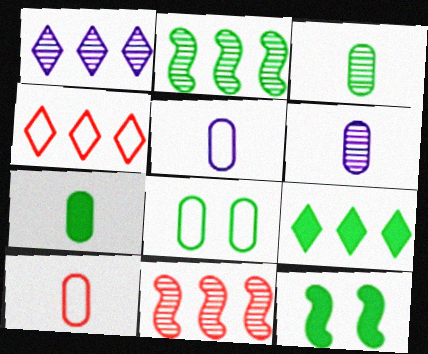[[1, 4, 9], 
[1, 10, 12], 
[4, 6, 12], 
[6, 7, 10], 
[7, 9, 12]]